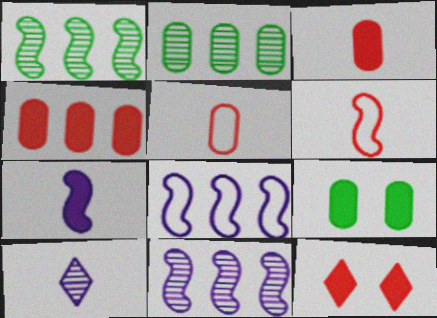[]